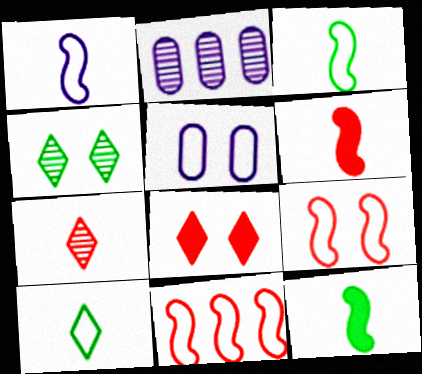[[2, 3, 8], 
[5, 10, 11]]